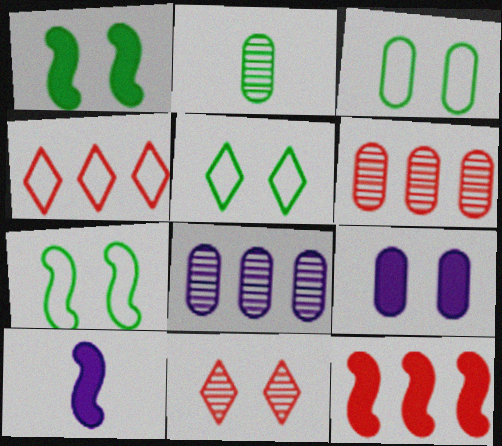[[1, 10, 12], 
[3, 5, 7], 
[4, 6, 12], 
[5, 6, 10], 
[7, 9, 11]]